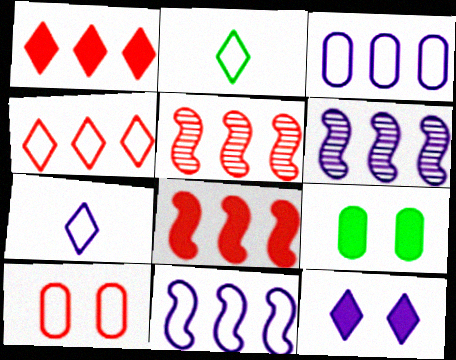[[2, 10, 11], 
[5, 7, 9]]